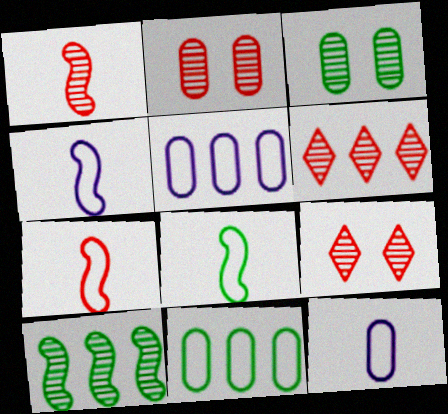[[1, 2, 6], 
[4, 7, 8]]